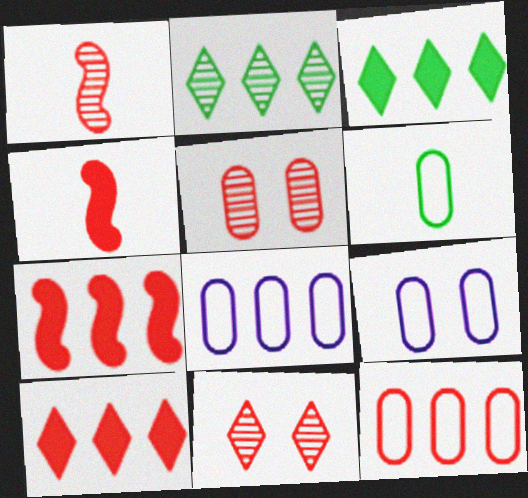[[1, 3, 9], 
[2, 4, 9], 
[2, 7, 8], 
[4, 11, 12], 
[6, 9, 12]]